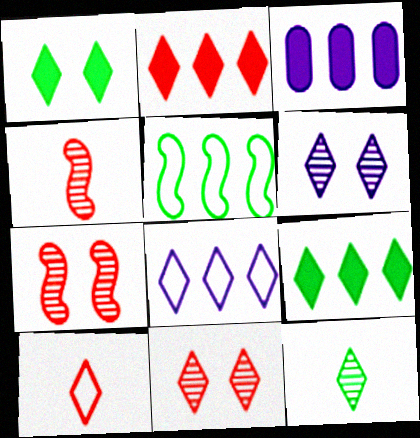[[2, 10, 11], 
[6, 9, 10]]